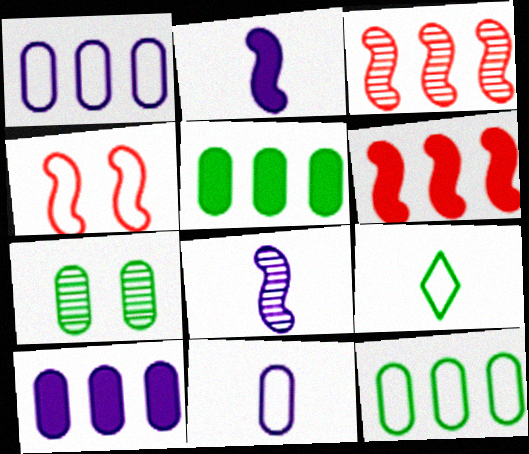[[1, 4, 9]]